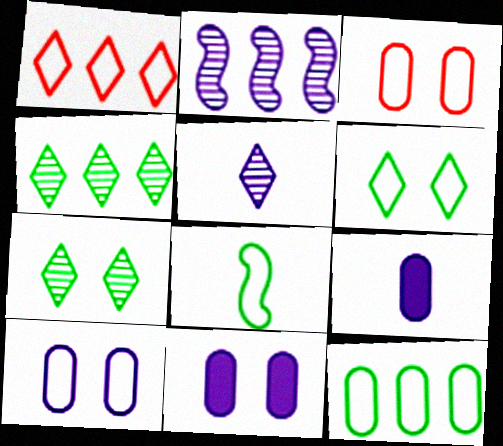[[1, 8, 10], 
[6, 8, 12]]